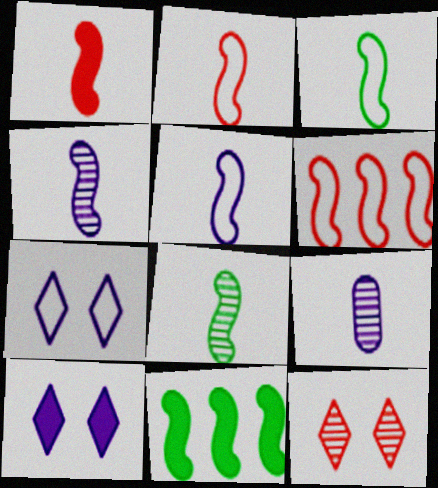[[1, 3, 4], 
[1, 5, 8], 
[2, 3, 5]]